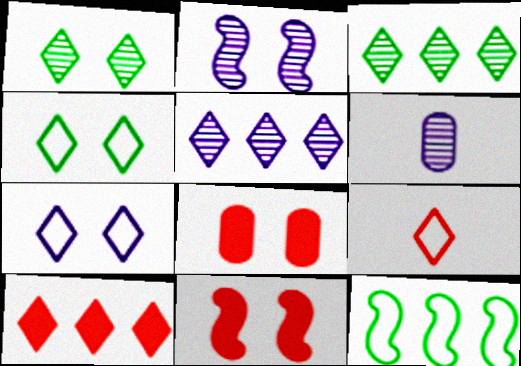[[2, 4, 8], 
[2, 5, 6]]